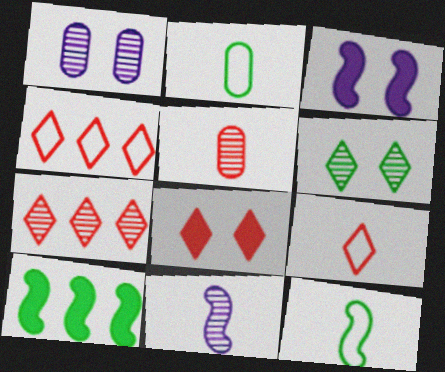[[1, 9, 10], 
[2, 3, 7], 
[2, 6, 10], 
[7, 8, 9]]